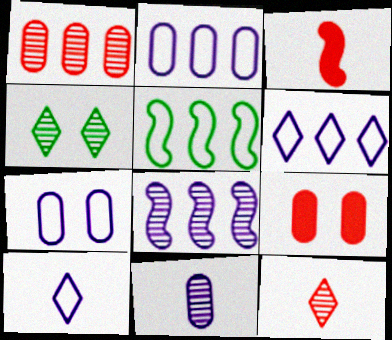[[2, 3, 4]]